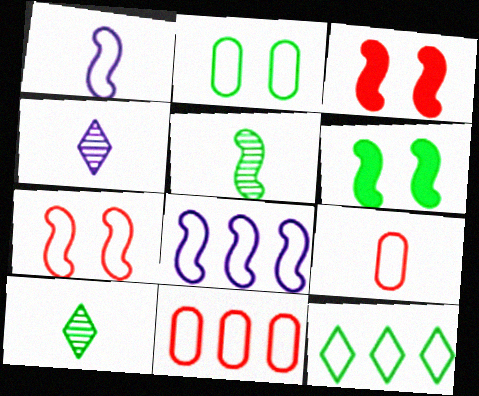[[3, 5, 8], 
[4, 6, 11], 
[8, 11, 12]]